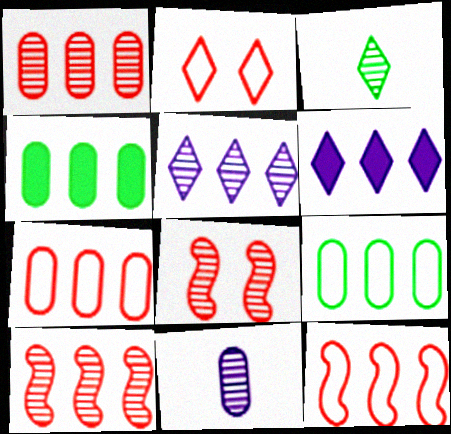[[2, 3, 6], 
[4, 5, 12], 
[6, 9, 10]]